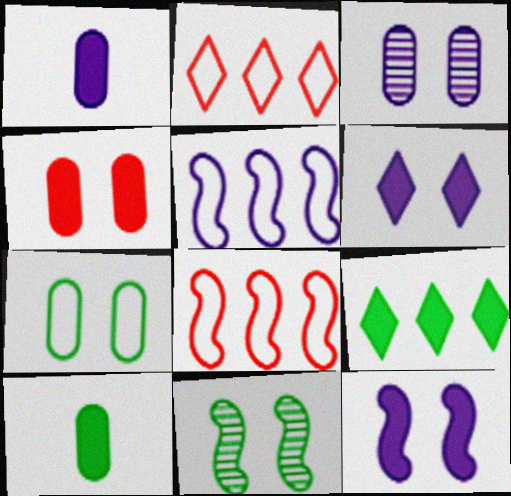[[1, 2, 11], 
[3, 4, 7]]